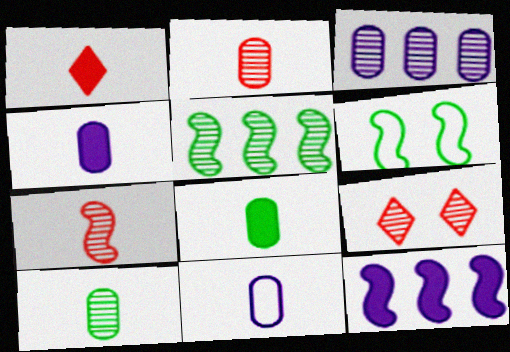[[1, 3, 6], 
[2, 8, 11], 
[6, 7, 12]]